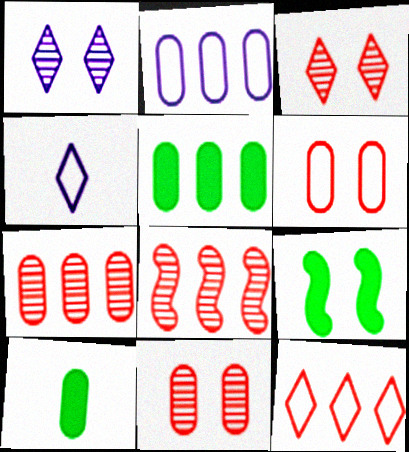[[1, 6, 9], 
[2, 5, 7], 
[2, 10, 11], 
[4, 7, 9]]